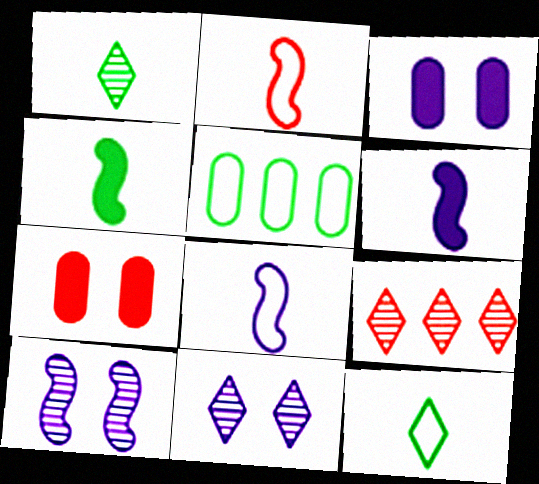[[1, 9, 11], 
[2, 7, 9]]